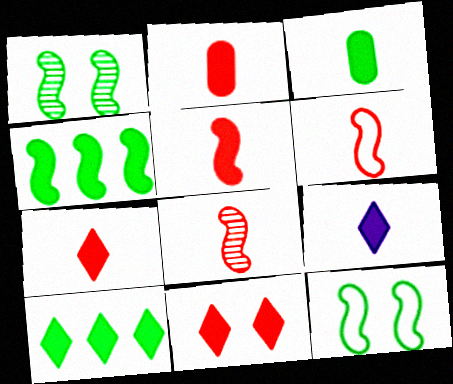[[2, 5, 7], 
[3, 5, 9], 
[5, 6, 8], 
[9, 10, 11]]